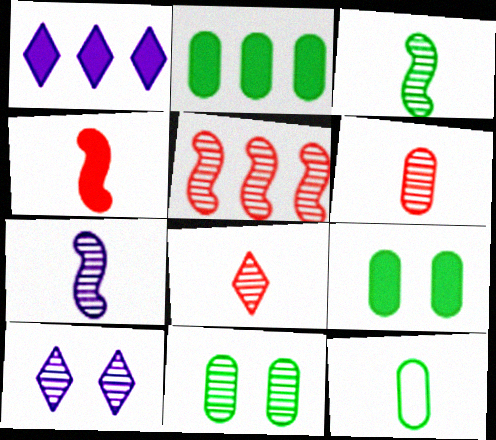[[1, 4, 9], 
[2, 11, 12]]